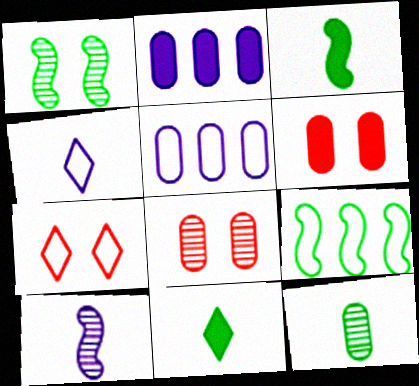[[1, 3, 9], 
[5, 6, 12]]